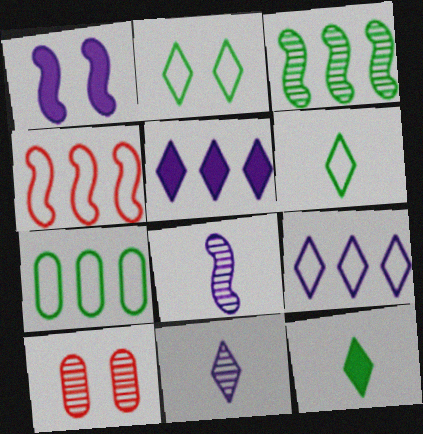[[1, 2, 10], 
[3, 10, 11], 
[4, 7, 9]]